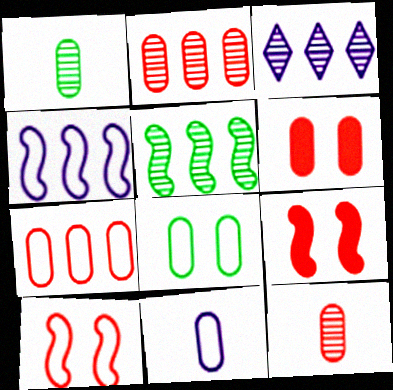[[2, 3, 5], 
[6, 7, 12], 
[7, 8, 11]]